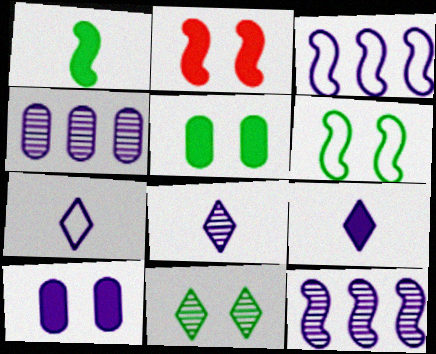[[3, 8, 10], 
[5, 6, 11], 
[7, 8, 9], 
[7, 10, 12]]